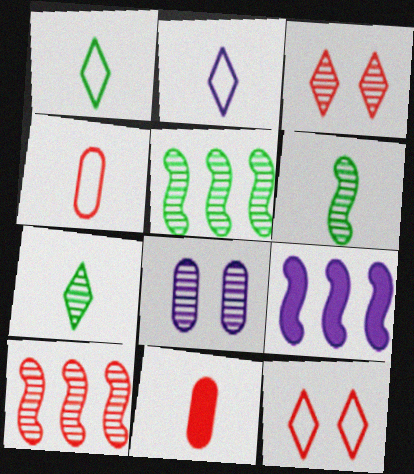[[2, 6, 11], 
[2, 8, 9], 
[7, 8, 10], 
[10, 11, 12]]